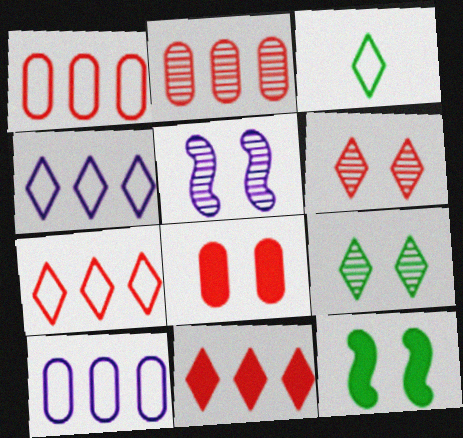[]